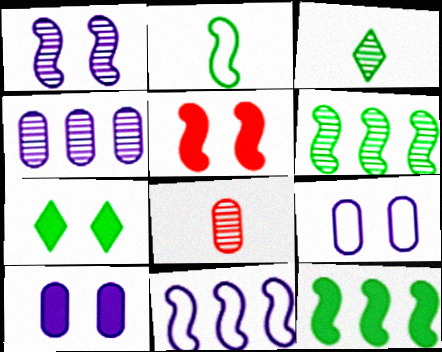[[5, 7, 10], 
[7, 8, 11]]